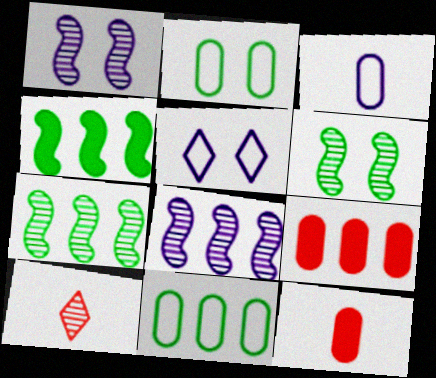[[5, 7, 12]]